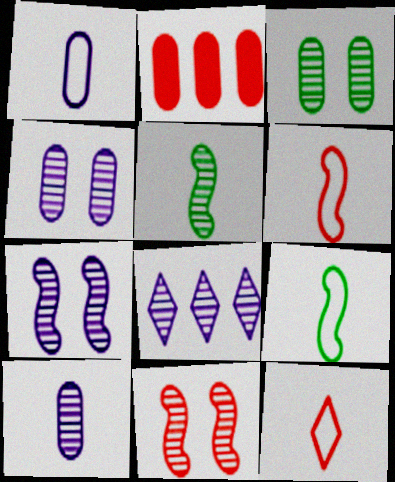[[1, 2, 3], 
[1, 9, 12], 
[2, 11, 12], 
[7, 8, 10]]